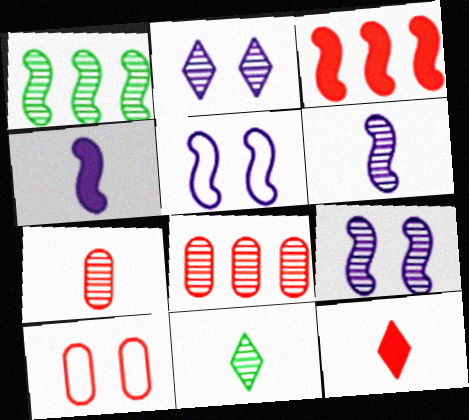[[1, 2, 7], 
[6, 7, 11], 
[8, 9, 11]]